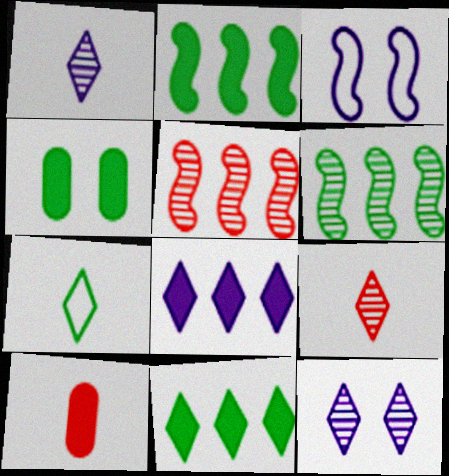[[4, 6, 7]]